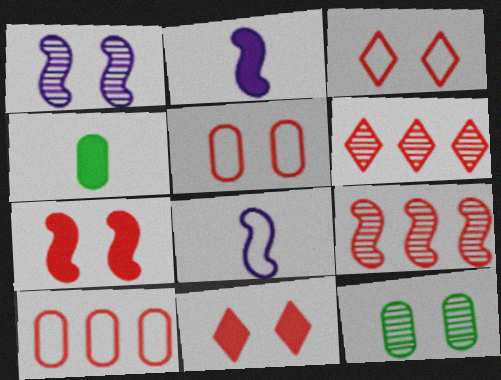[]